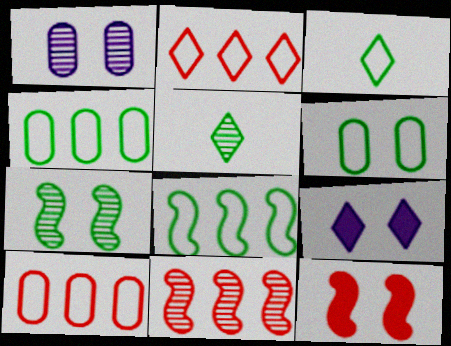[[1, 5, 11], 
[2, 5, 9], 
[3, 6, 8]]